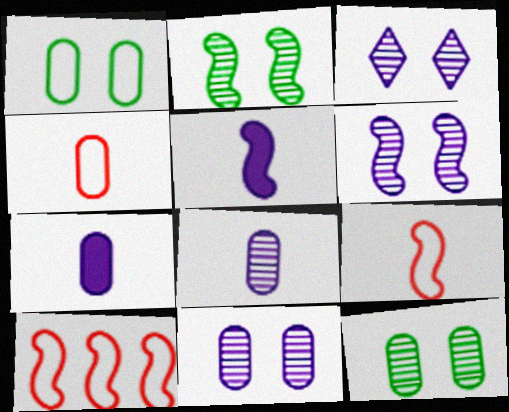[[2, 5, 10], 
[3, 6, 11]]